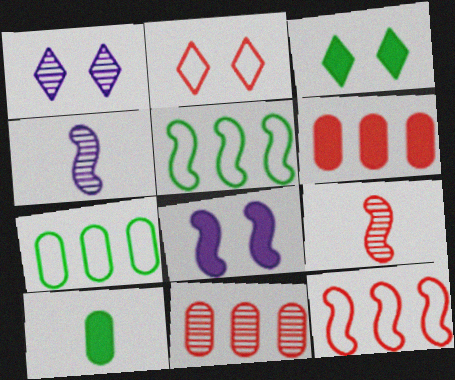[[1, 2, 3], 
[1, 10, 12], 
[2, 6, 9], 
[5, 8, 9]]